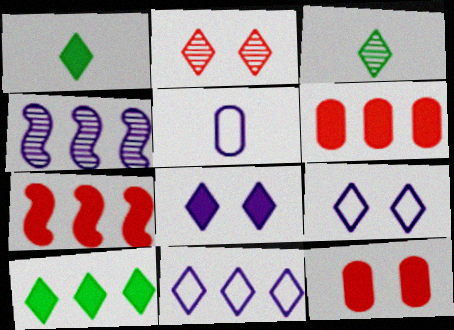[[1, 2, 11], 
[4, 5, 8]]